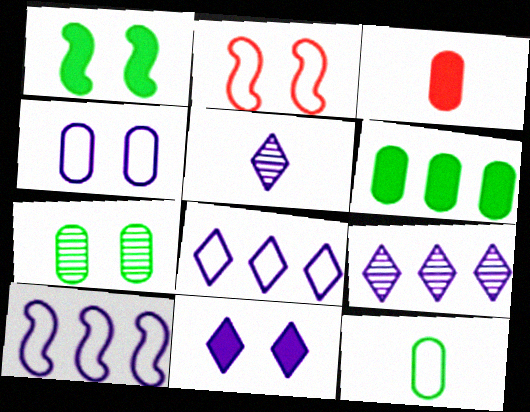[[2, 5, 6], 
[2, 7, 11], 
[2, 8, 12], 
[5, 8, 11], 
[6, 7, 12]]